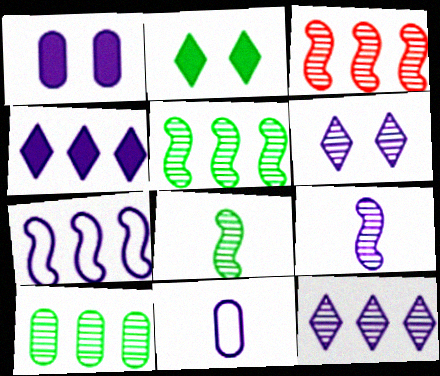[[2, 3, 11], 
[3, 10, 12]]